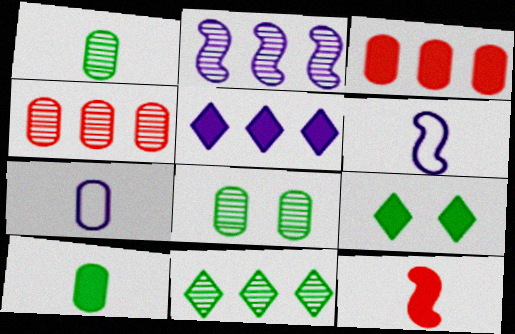[[2, 4, 11], 
[3, 7, 8], 
[4, 6, 9]]